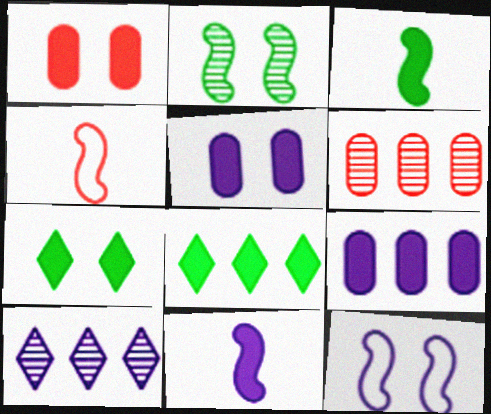[[1, 8, 11]]